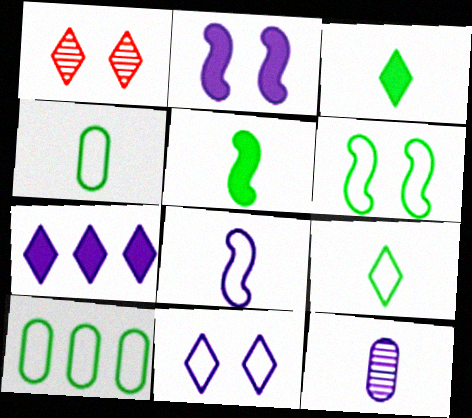[[1, 7, 9], 
[6, 9, 10]]